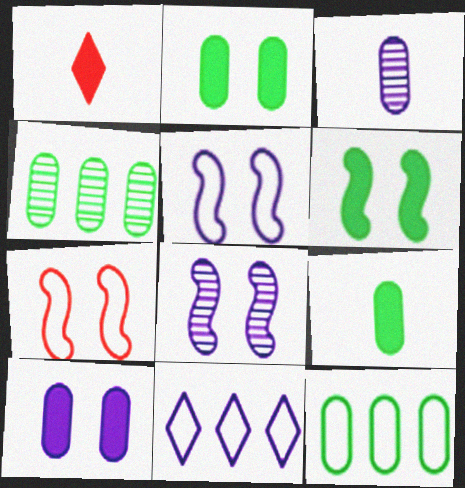[[1, 4, 5], 
[1, 8, 12], 
[6, 7, 8]]